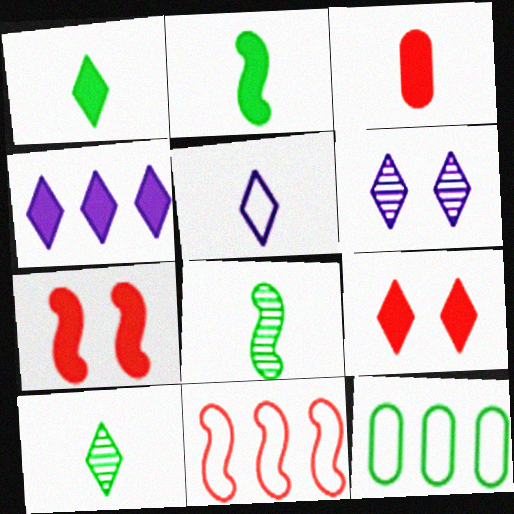[[1, 4, 9], 
[3, 5, 8], 
[4, 5, 6]]